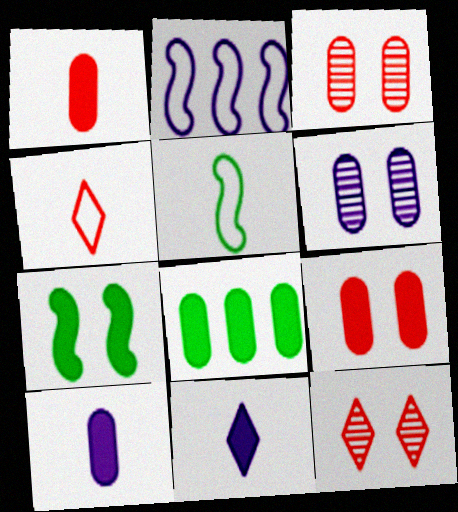[[2, 6, 11], 
[8, 9, 10]]